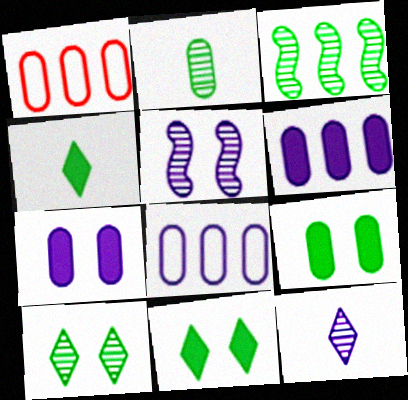[[1, 2, 7], 
[1, 4, 5], 
[2, 3, 10]]